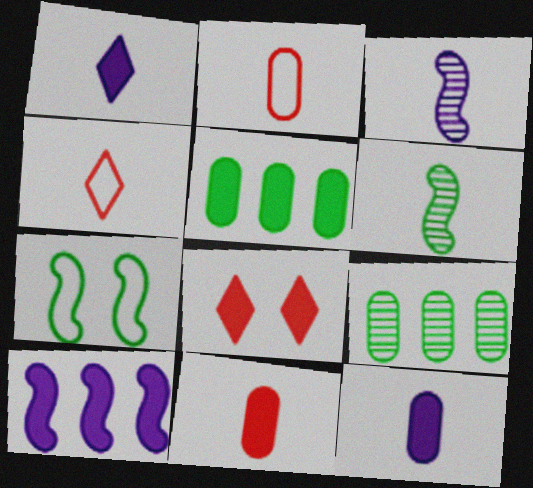[[1, 2, 6], 
[4, 6, 12]]